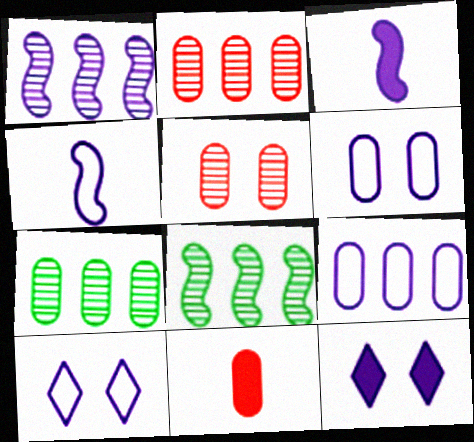[[4, 9, 10], 
[6, 7, 11], 
[8, 10, 11]]